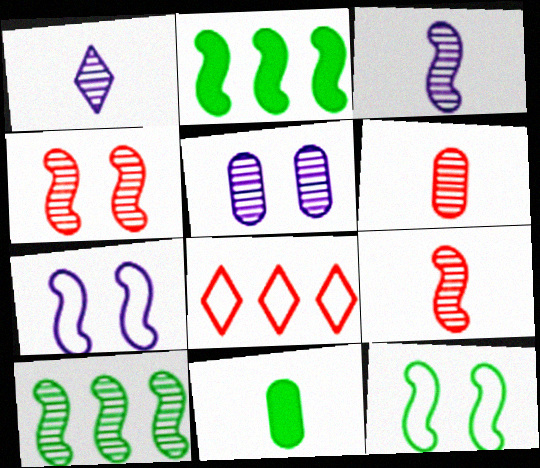[[2, 7, 9], 
[3, 4, 10]]